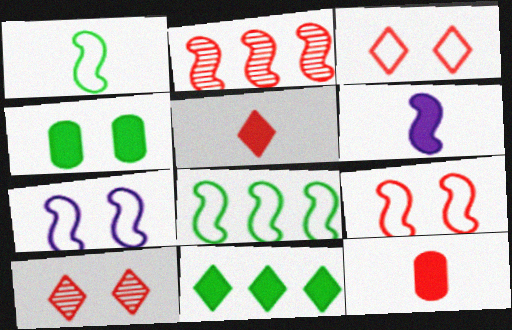[[2, 3, 12], 
[4, 7, 10]]